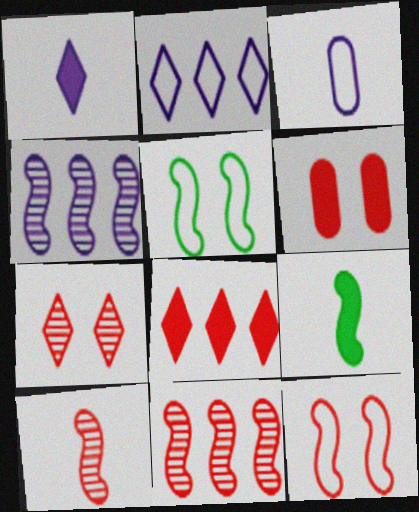[[4, 9, 12], 
[6, 7, 12]]